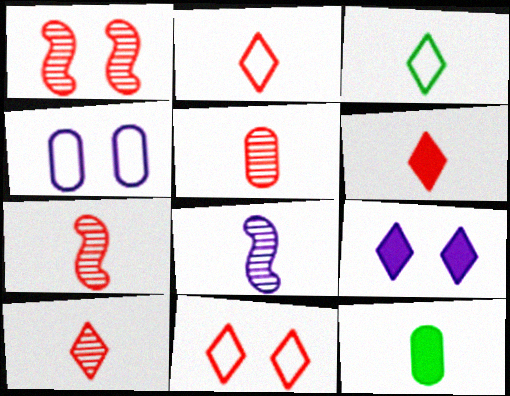[[2, 6, 10], 
[2, 8, 12], 
[5, 7, 10]]